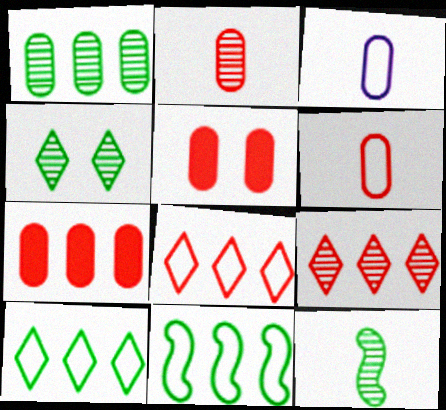[[1, 3, 5], 
[1, 4, 12]]